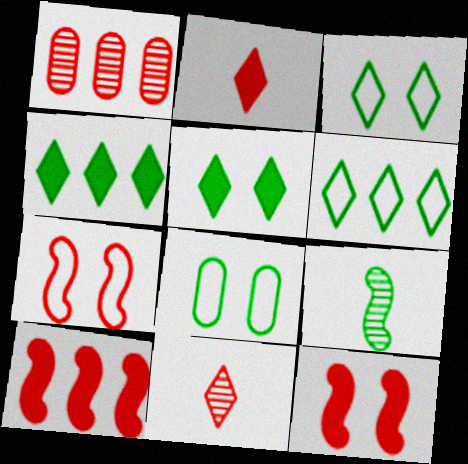[[1, 2, 7], 
[4, 8, 9]]